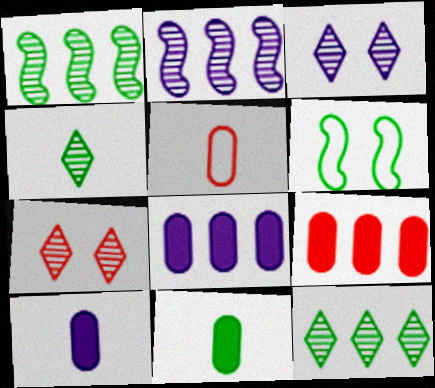[[6, 11, 12]]